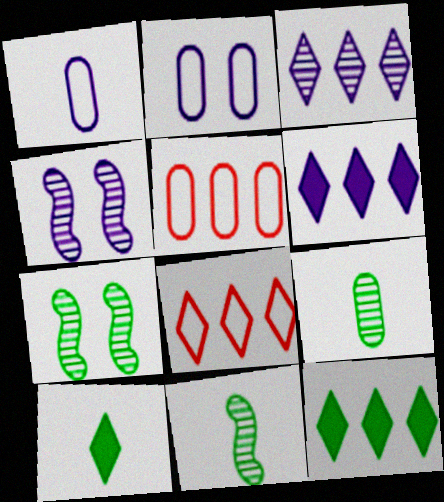[[1, 4, 6], 
[3, 8, 12], 
[4, 5, 10]]